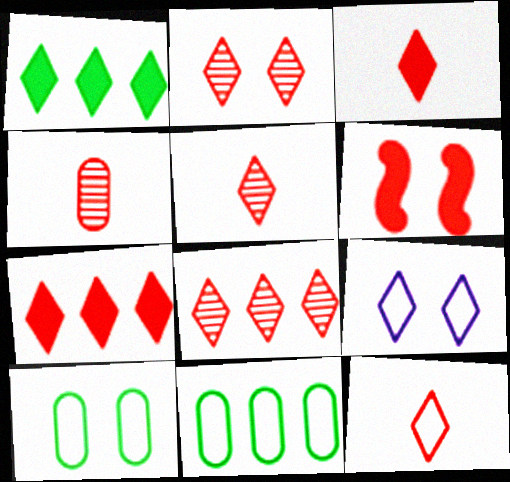[[1, 5, 9], 
[2, 5, 8], 
[2, 7, 12], 
[3, 5, 12]]